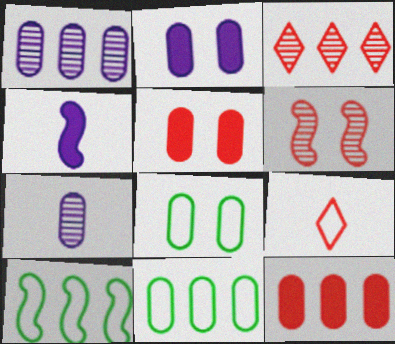[[1, 11, 12], 
[3, 4, 8], 
[4, 6, 10], 
[5, 7, 11], 
[6, 9, 12], 
[7, 8, 12]]